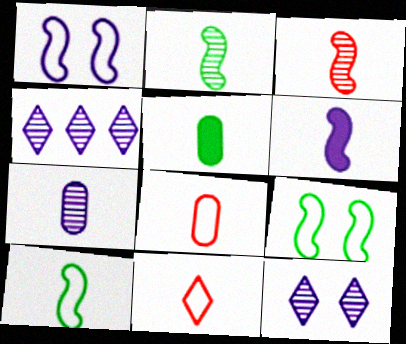[[3, 6, 10], 
[5, 7, 8]]